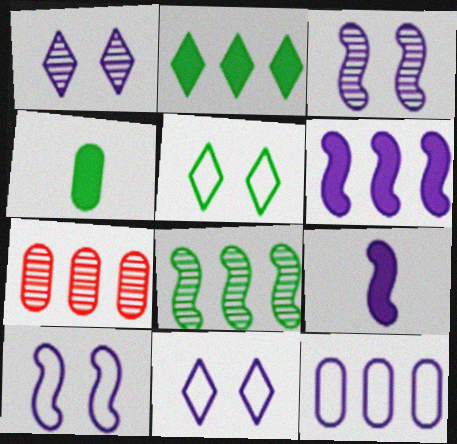[[1, 9, 12], 
[4, 5, 8], 
[5, 7, 9]]